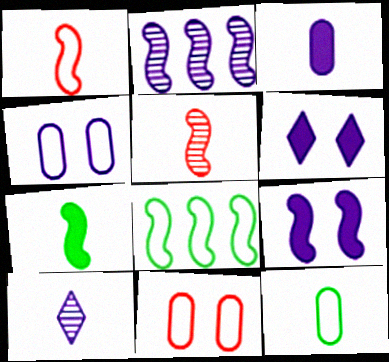[[5, 8, 9]]